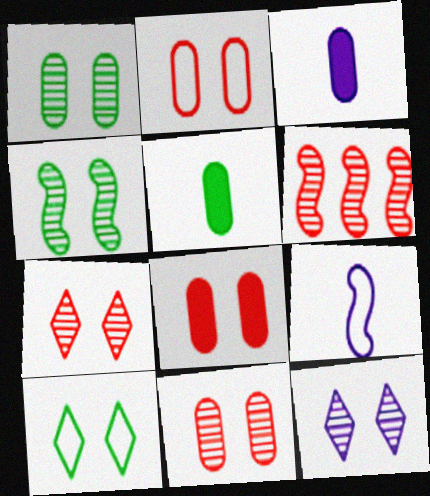[[2, 8, 11], 
[3, 6, 10], 
[4, 11, 12]]